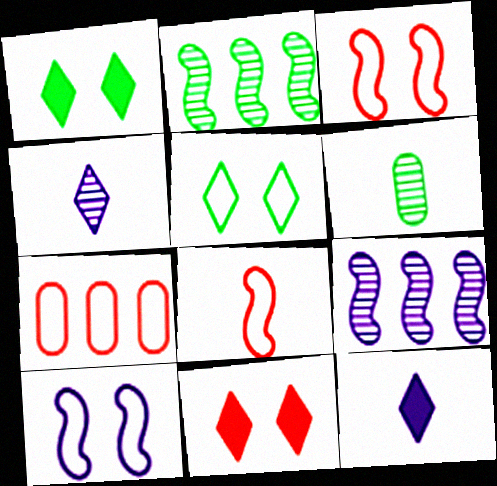[[6, 8, 12]]